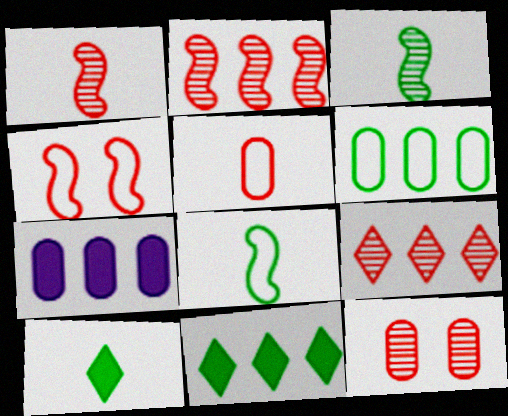[[1, 9, 12]]